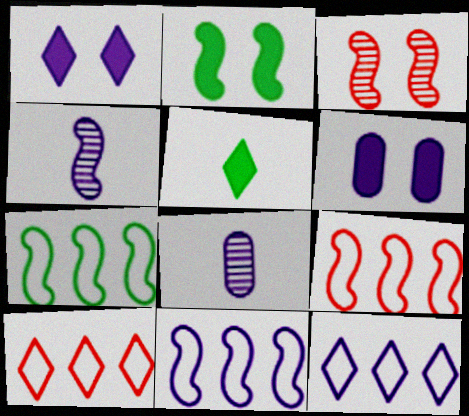[[1, 8, 11], 
[2, 4, 9], 
[2, 8, 10], 
[4, 6, 12], 
[7, 9, 11]]